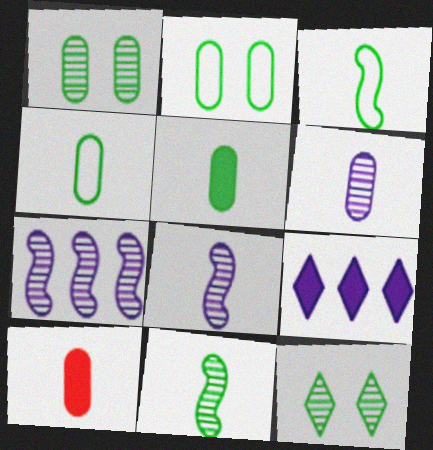[[4, 6, 10]]